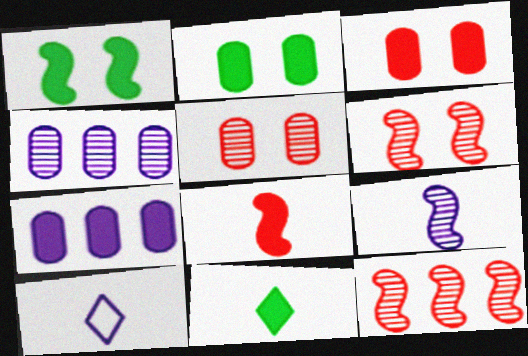[[2, 10, 12]]